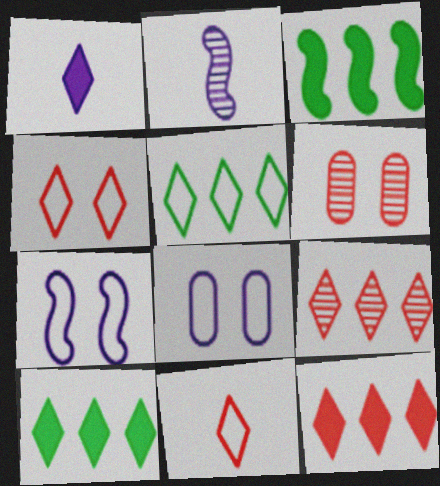[]